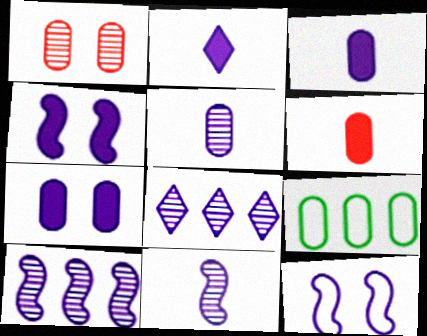[[1, 3, 9], 
[3, 8, 12]]